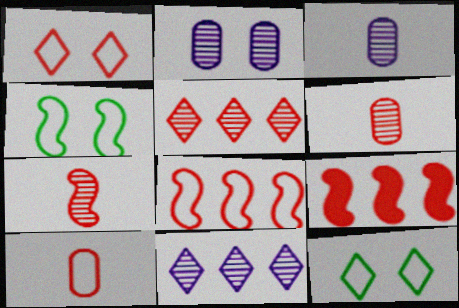[[1, 6, 9], 
[1, 8, 10], 
[3, 9, 12]]